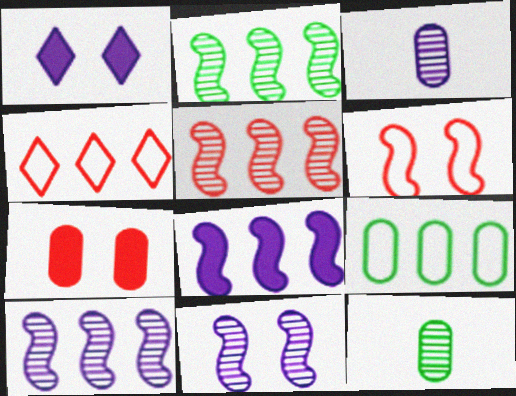[[2, 5, 10], 
[3, 7, 9]]